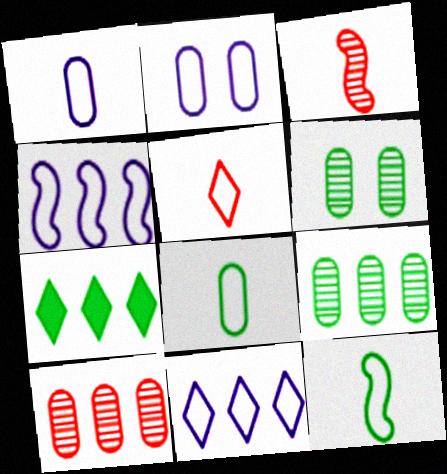[[1, 5, 12], 
[2, 3, 7], 
[4, 7, 10], 
[6, 7, 12]]